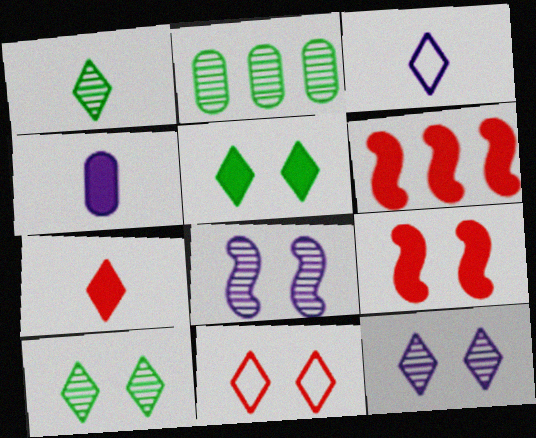[[1, 3, 7], 
[2, 3, 9], 
[4, 5, 6], 
[5, 11, 12]]